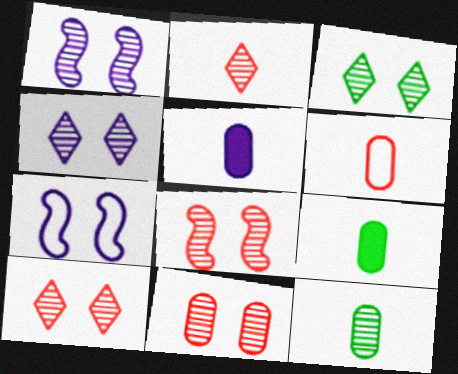[[1, 3, 11], 
[3, 4, 10], 
[5, 6, 12], 
[8, 10, 11]]